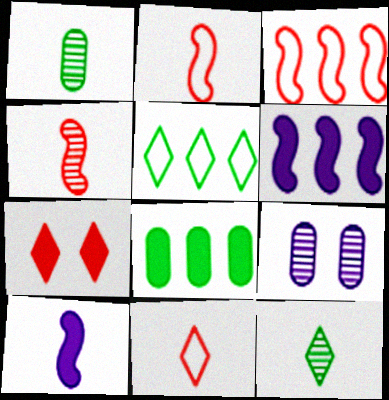[[1, 10, 11], 
[7, 8, 10]]